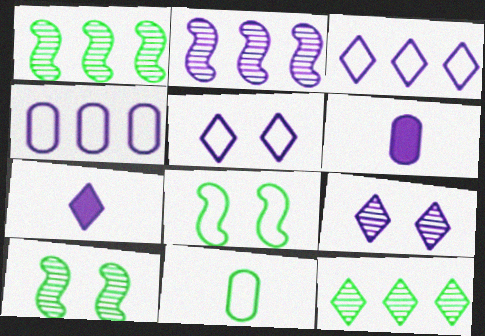[[2, 5, 6], 
[3, 7, 9]]